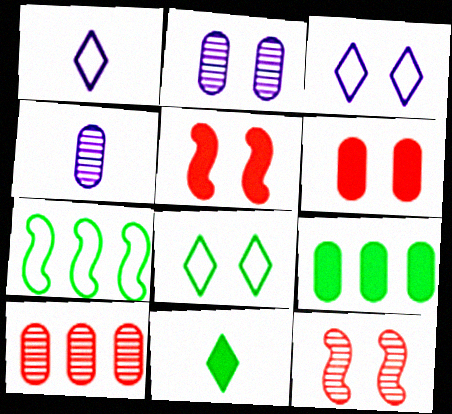[[1, 9, 12], 
[2, 5, 8]]